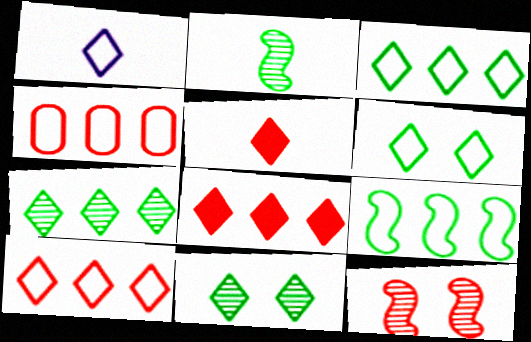[[1, 6, 10], 
[1, 8, 11], 
[4, 5, 12]]